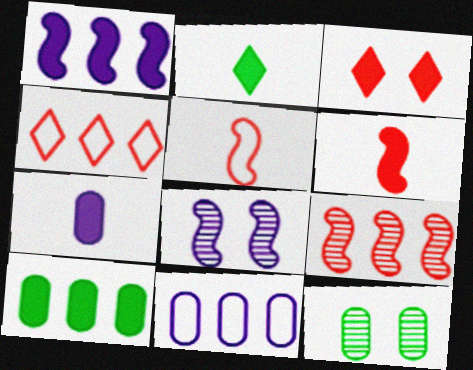[[2, 6, 7]]